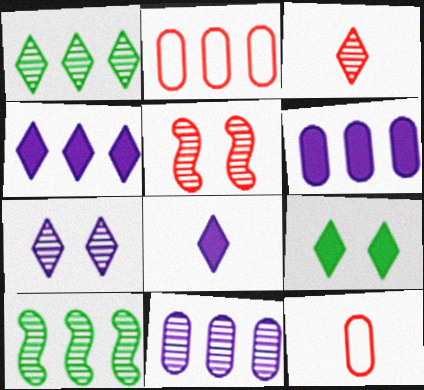[[1, 3, 7], 
[2, 4, 10]]